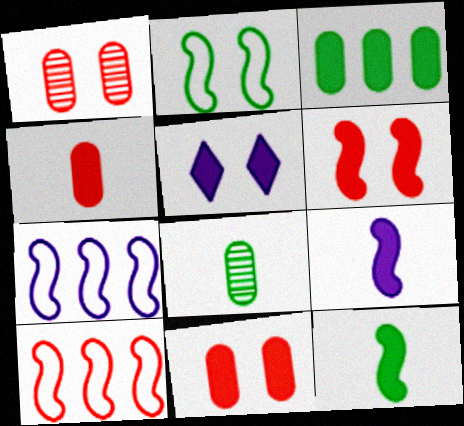[[1, 2, 5], 
[5, 8, 10]]